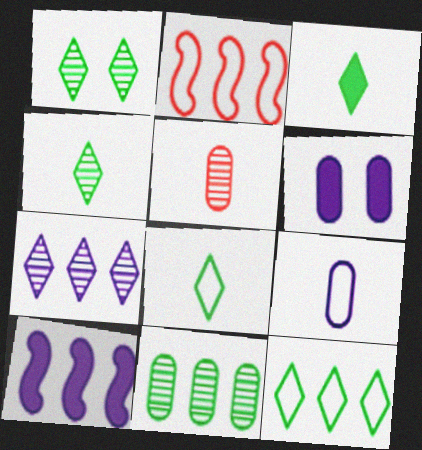[[1, 3, 12], 
[2, 4, 6], 
[3, 4, 8]]